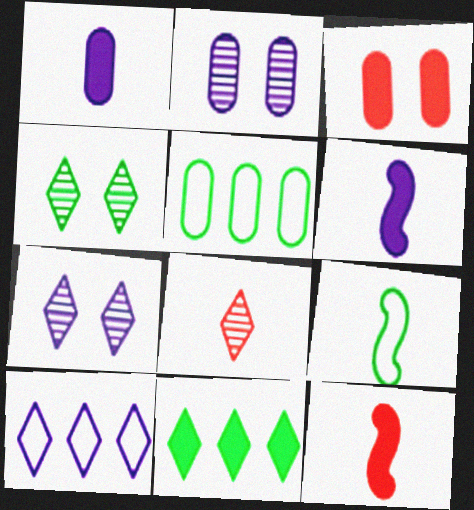[[1, 8, 9], 
[2, 6, 10], 
[3, 6, 11], 
[5, 7, 12]]